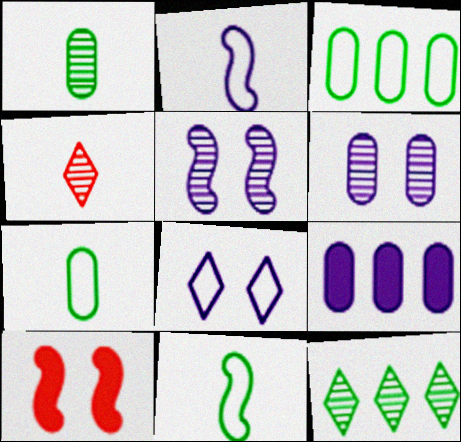[]